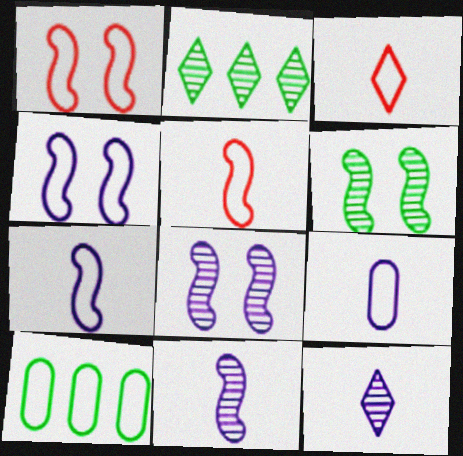[[3, 4, 10]]